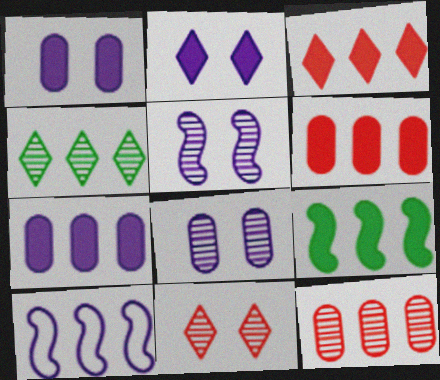[[3, 7, 9], 
[4, 6, 10]]